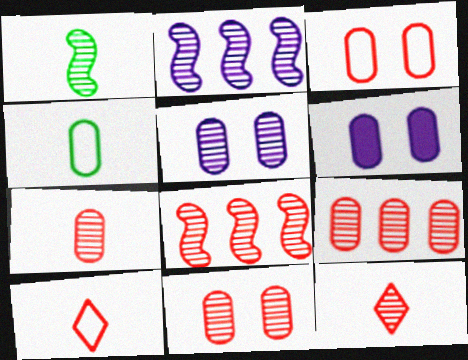[[4, 6, 9], 
[7, 9, 11], 
[8, 11, 12]]